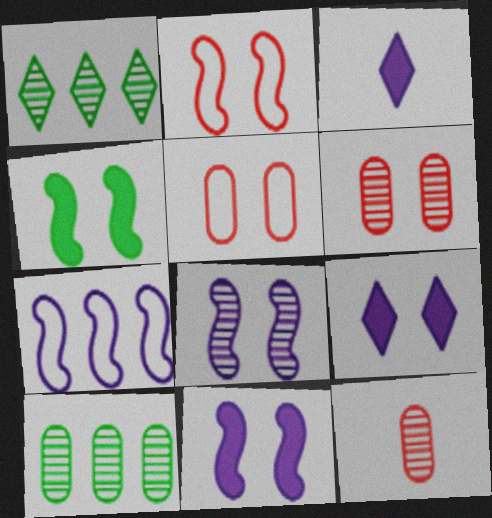[[1, 8, 12], 
[2, 3, 10], 
[2, 4, 8]]